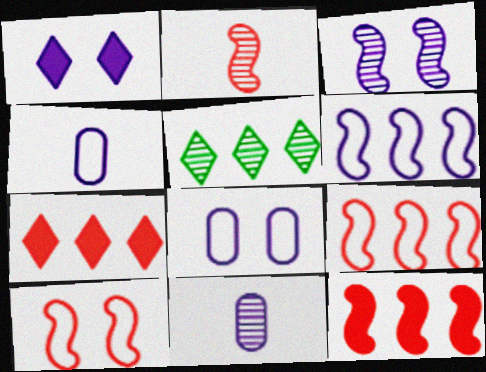[[1, 3, 8], 
[1, 6, 11], 
[2, 10, 12]]